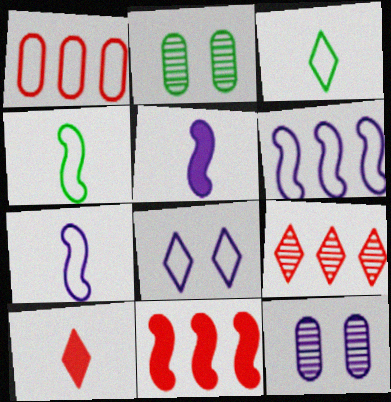[[1, 4, 8], 
[1, 9, 11], 
[2, 6, 10], 
[3, 11, 12]]